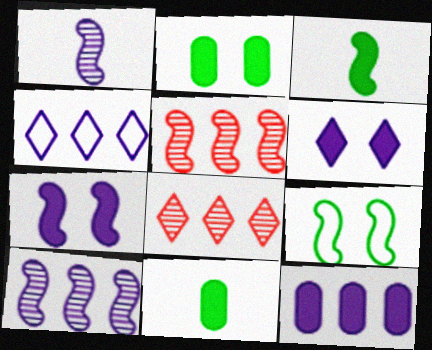[[4, 10, 12]]